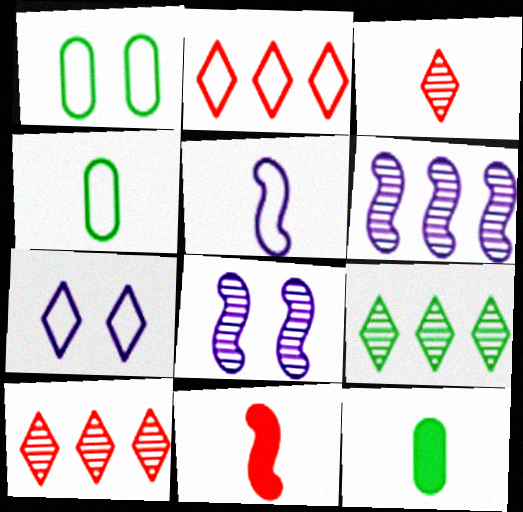[[1, 2, 5], 
[2, 8, 12], 
[3, 5, 12]]